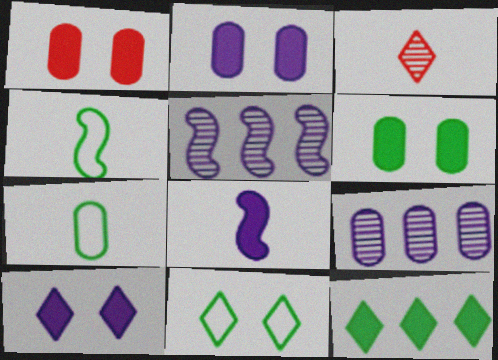[[1, 2, 6], 
[1, 7, 9], 
[1, 8, 12], 
[3, 7, 8]]